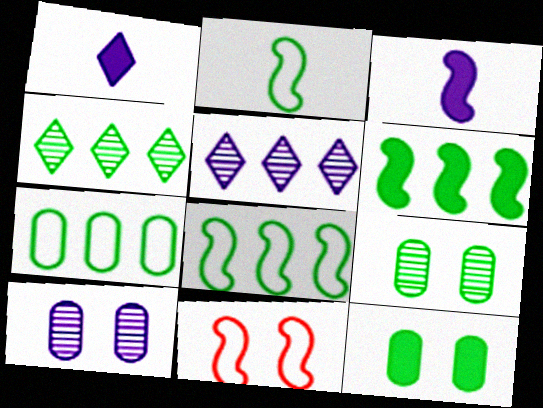[[2, 4, 12], 
[4, 6, 7]]